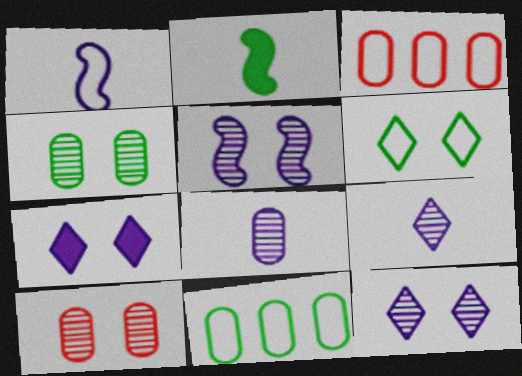[[1, 3, 6], 
[2, 3, 12]]